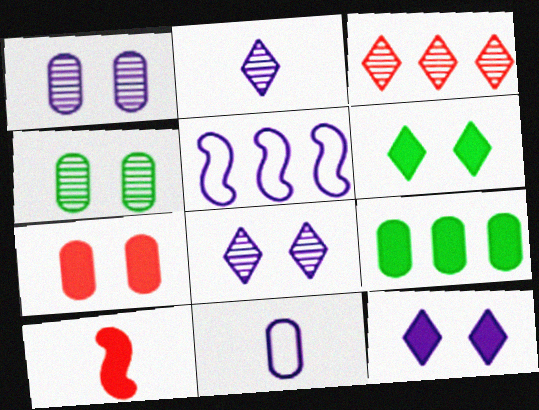[[3, 5, 9], 
[9, 10, 12]]